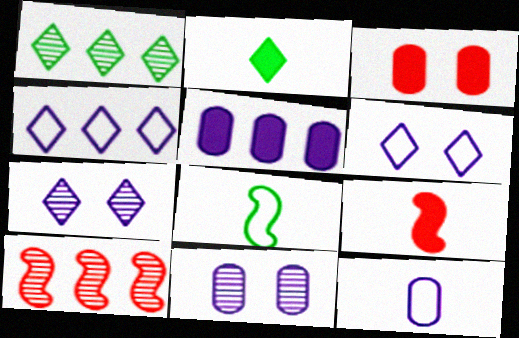[[5, 11, 12]]